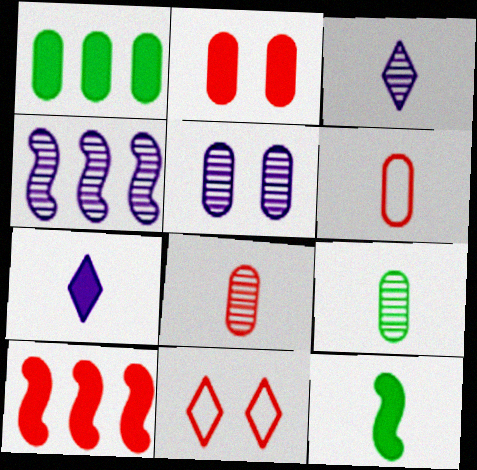[[1, 5, 6], 
[3, 4, 5], 
[3, 6, 12], 
[8, 10, 11]]